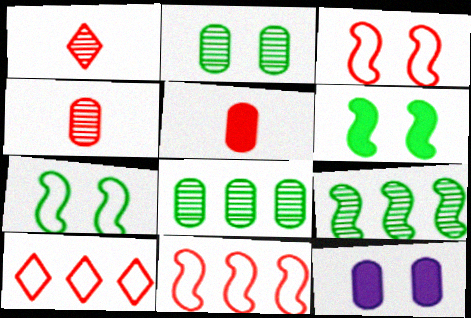[]